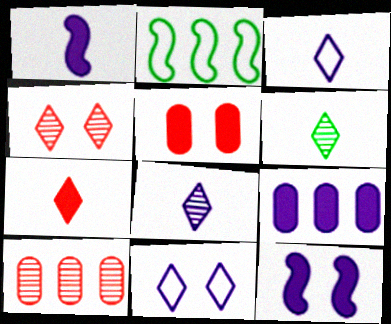[[2, 5, 8], 
[3, 6, 7]]